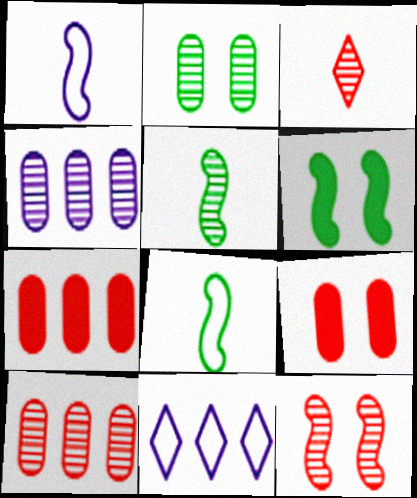[[3, 10, 12], 
[5, 9, 11]]